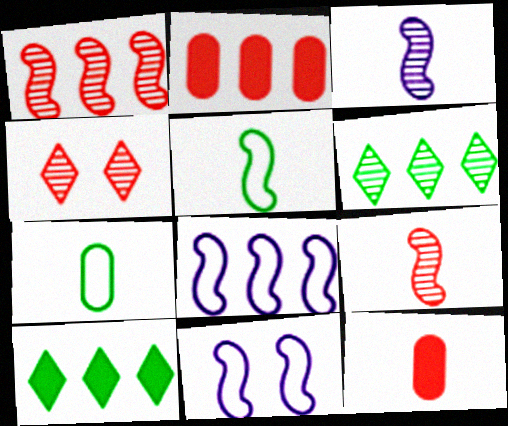[[2, 6, 8], 
[6, 11, 12]]